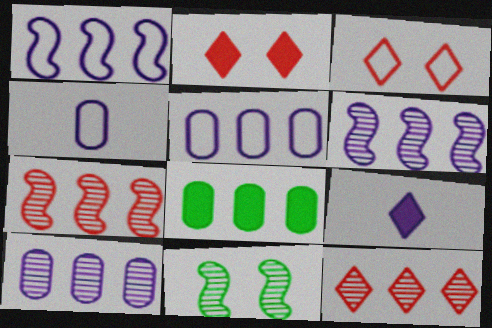[[1, 8, 12]]